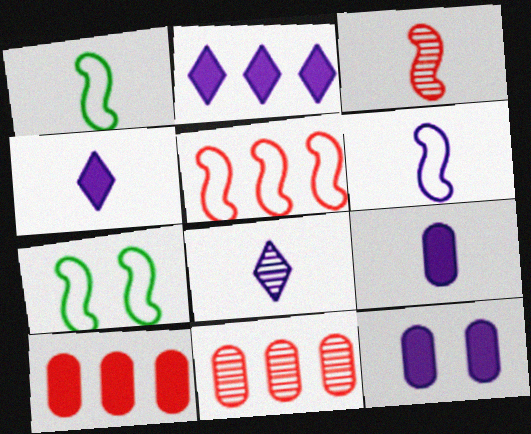[[4, 7, 11], 
[5, 6, 7], 
[6, 8, 9], 
[7, 8, 10]]